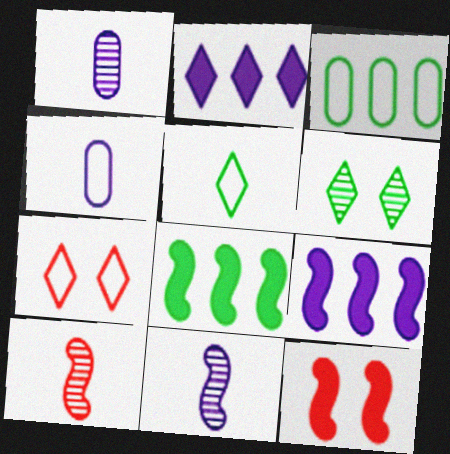[[1, 7, 8]]